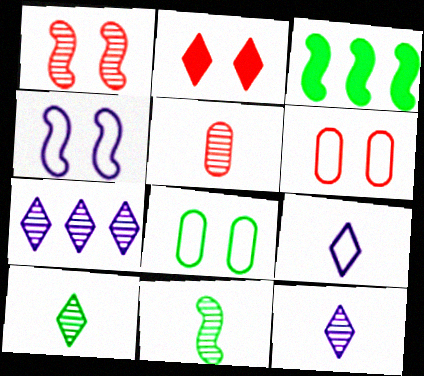[[1, 2, 6], 
[3, 6, 12], 
[3, 8, 10], 
[5, 11, 12]]